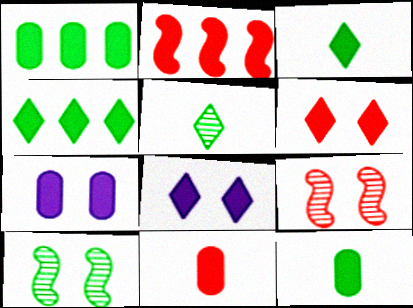[[1, 7, 11], 
[2, 3, 7], 
[2, 6, 11], 
[2, 8, 12]]